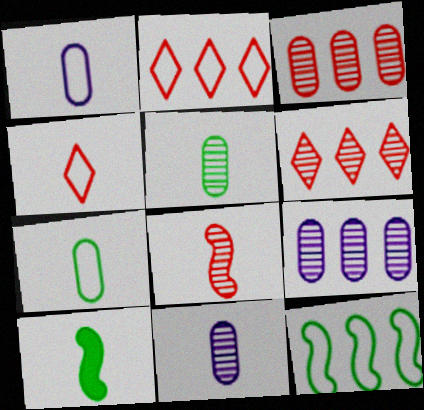[[4, 10, 11]]